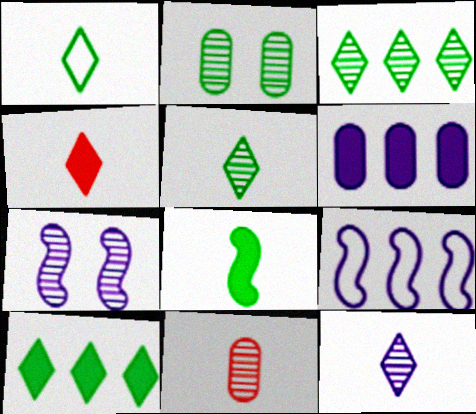[[1, 4, 12], 
[2, 4, 9], 
[3, 7, 11]]